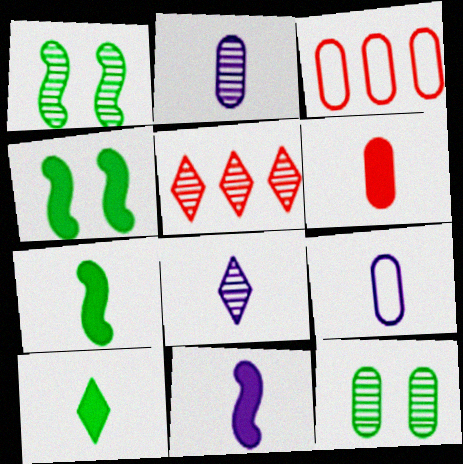[[1, 2, 5], 
[3, 4, 8], 
[4, 5, 9], 
[6, 10, 11], 
[8, 9, 11]]